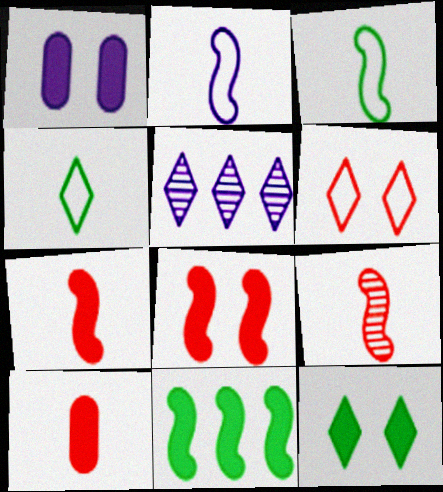[[1, 2, 5], 
[1, 8, 12]]